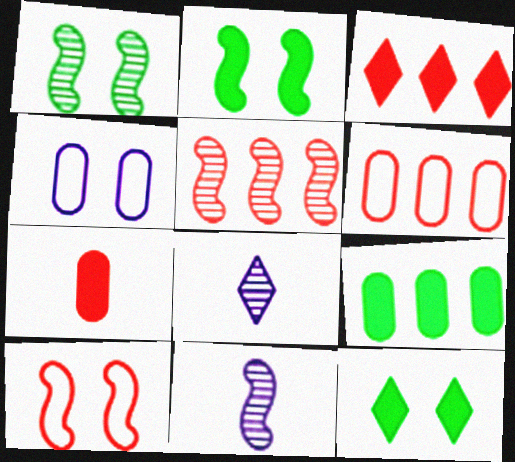[[1, 5, 11], 
[2, 6, 8], 
[3, 5, 6], 
[6, 11, 12], 
[8, 9, 10]]